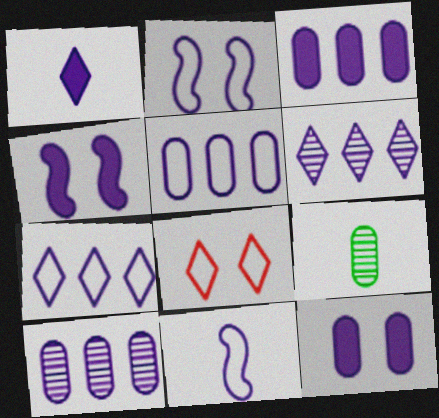[[1, 2, 10], 
[1, 3, 4], 
[3, 5, 10], 
[6, 11, 12]]